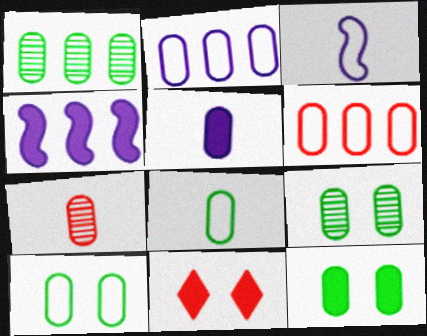[[1, 3, 11], 
[1, 8, 12], 
[2, 7, 12], 
[5, 6, 9], 
[5, 7, 8], 
[9, 10, 12]]